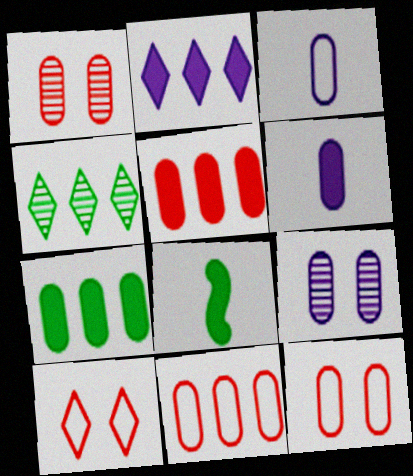[[1, 3, 7]]